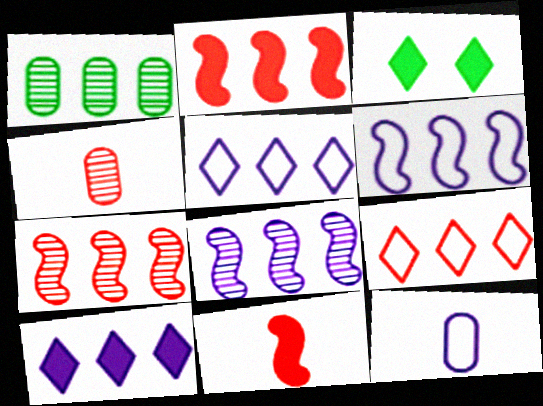[[1, 2, 5], 
[3, 4, 6], 
[3, 7, 12]]